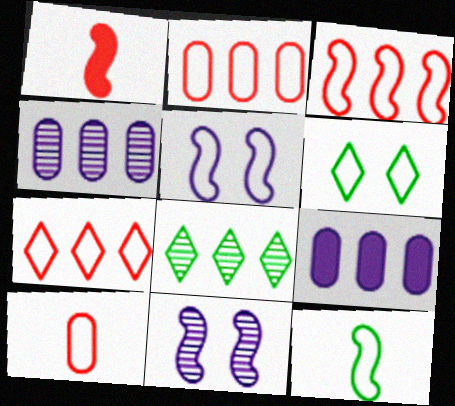[[1, 4, 6], 
[2, 3, 7], 
[3, 5, 12], 
[3, 8, 9]]